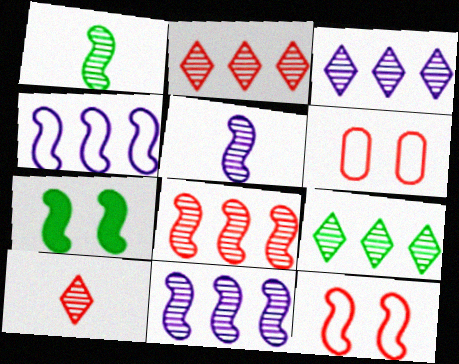[[2, 3, 9]]